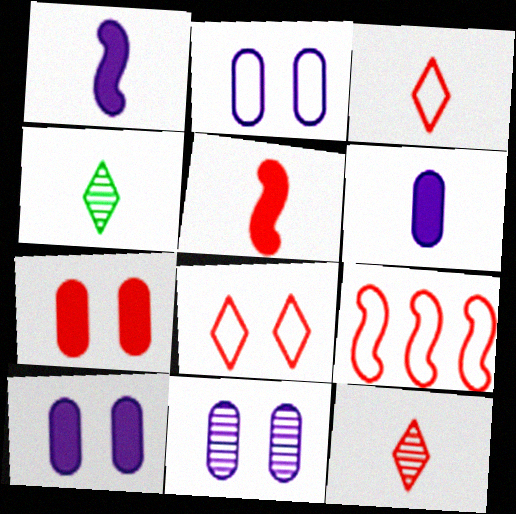[[2, 10, 11], 
[4, 9, 10], 
[7, 9, 12]]